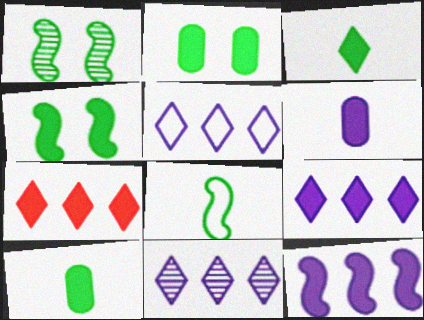[[4, 6, 7], 
[5, 9, 11]]